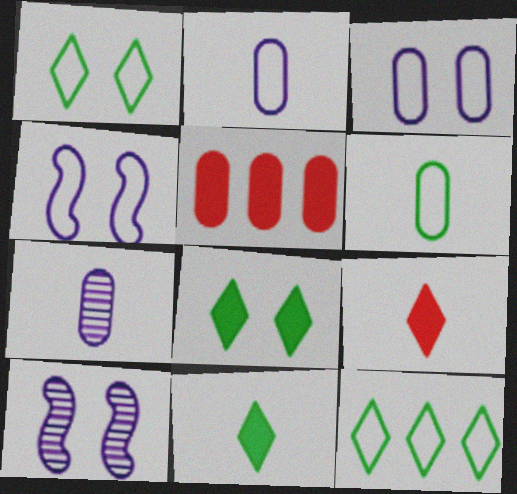[]